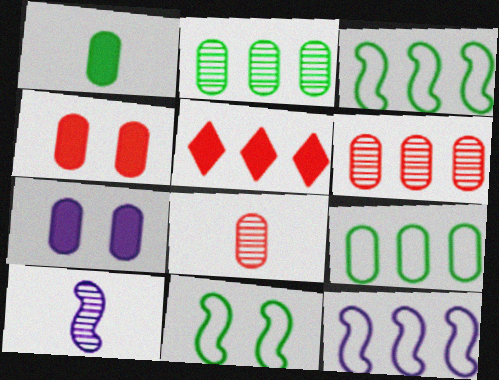[[2, 5, 12], 
[7, 8, 9]]